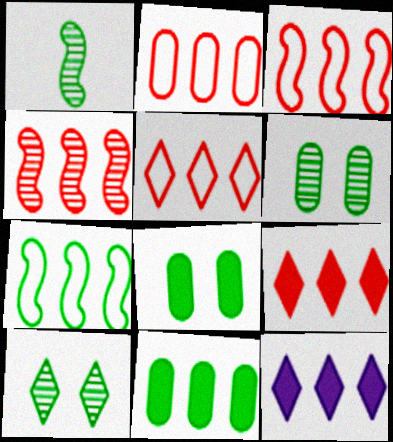[[2, 3, 5], 
[2, 4, 9]]